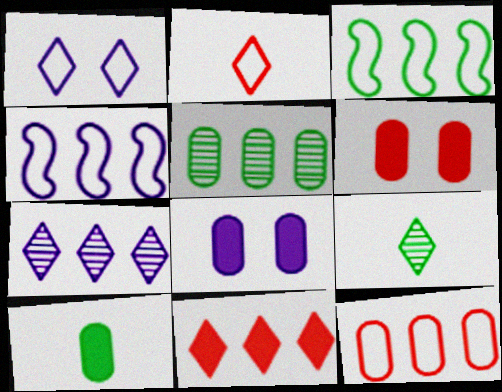[[1, 9, 11], 
[4, 5, 11], 
[4, 6, 9]]